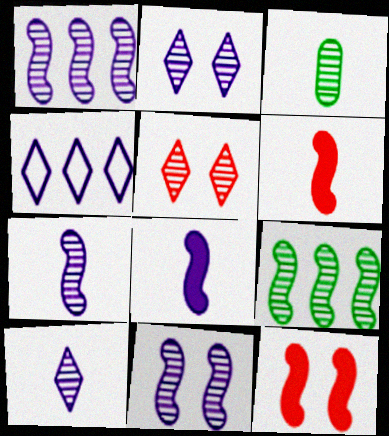[[1, 3, 5], 
[1, 7, 11], 
[3, 4, 12]]